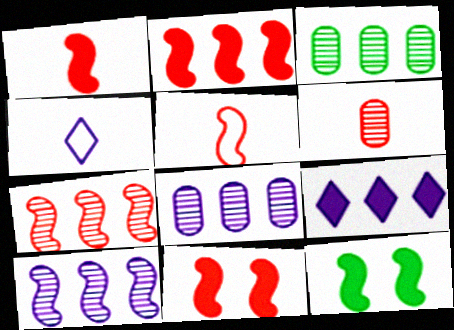[[1, 2, 11], 
[3, 4, 11], 
[5, 7, 11], 
[5, 10, 12]]